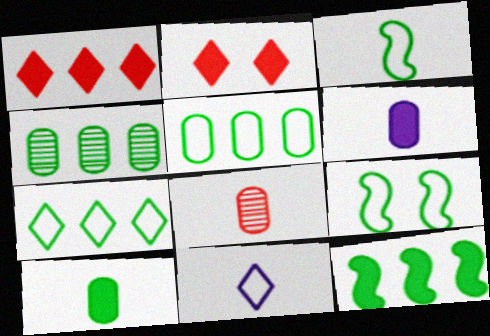[[2, 6, 12], 
[4, 7, 12]]